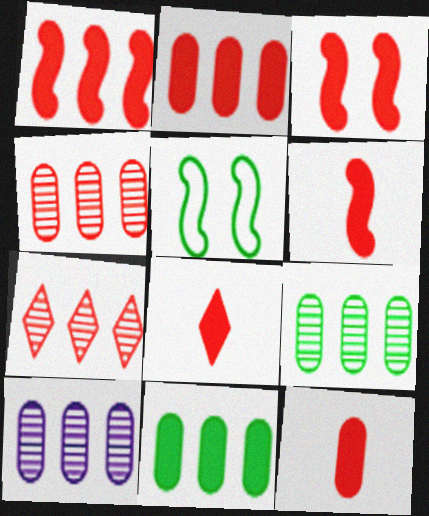[[1, 3, 6], 
[2, 3, 8], 
[4, 9, 10], 
[5, 8, 10], 
[6, 8, 12]]